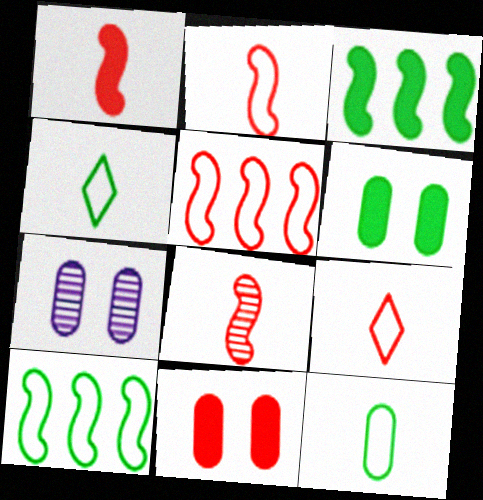[[1, 2, 8], 
[3, 7, 9]]